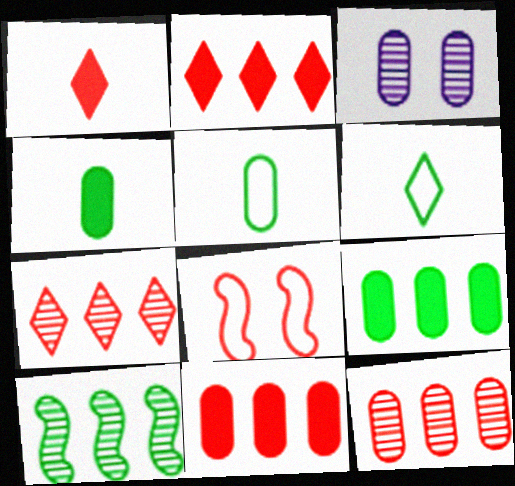[[1, 8, 12], 
[3, 5, 11]]